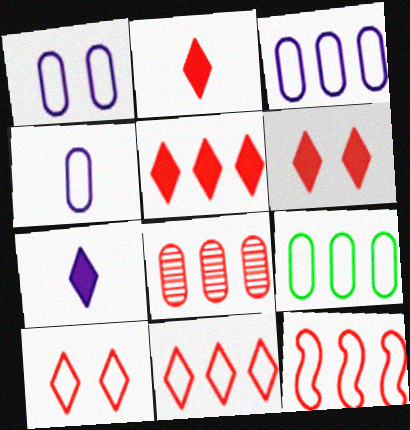[[1, 3, 4], 
[2, 5, 6], 
[5, 8, 12]]